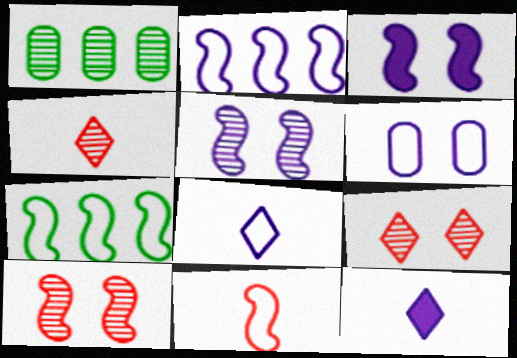[[1, 4, 5], 
[2, 6, 8]]